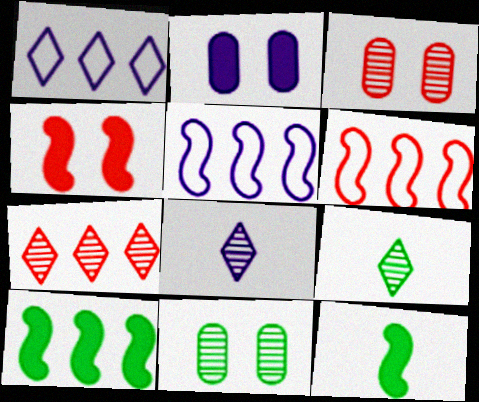[[1, 3, 12], 
[2, 5, 8], 
[2, 6, 9]]